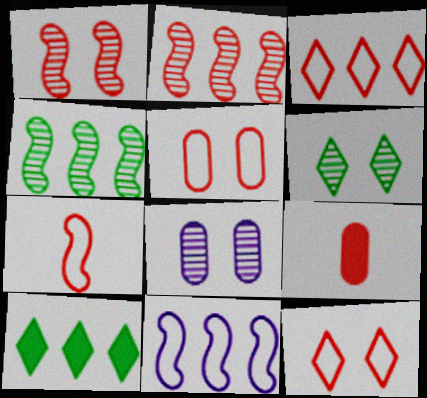[[1, 3, 9], 
[1, 6, 8], 
[2, 9, 12], 
[3, 5, 7], 
[6, 9, 11], 
[7, 8, 10]]